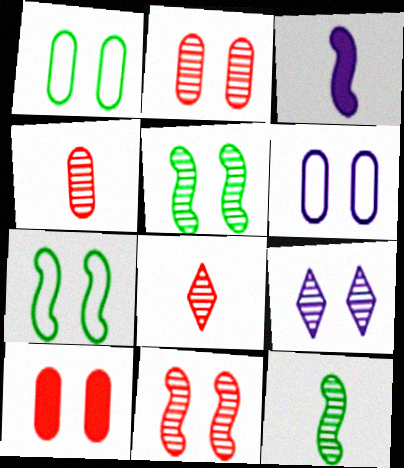[[2, 5, 9], 
[7, 9, 10]]